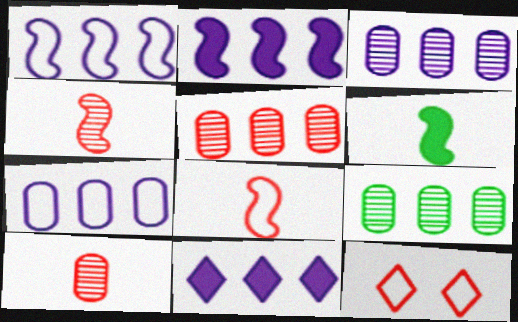[[1, 3, 11], 
[3, 5, 9], 
[3, 6, 12]]